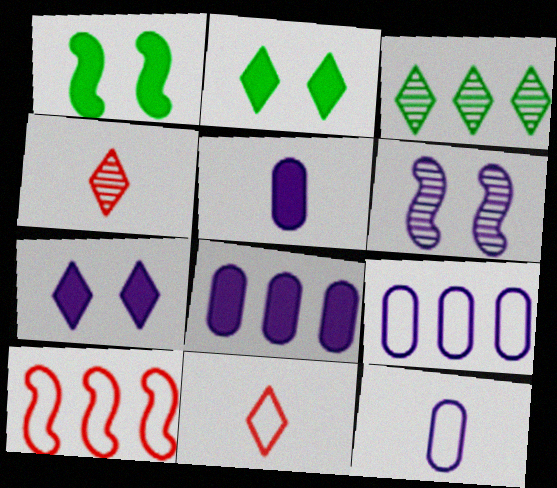[[1, 4, 9], 
[3, 7, 11], 
[3, 8, 10]]